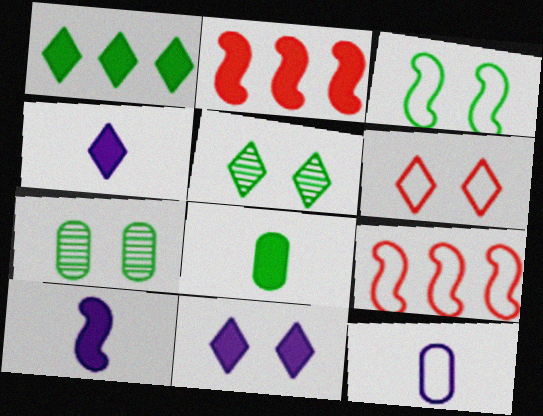[[2, 5, 12], 
[2, 8, 11], 
[4, 7, 9], 
[5, 6, 11]]